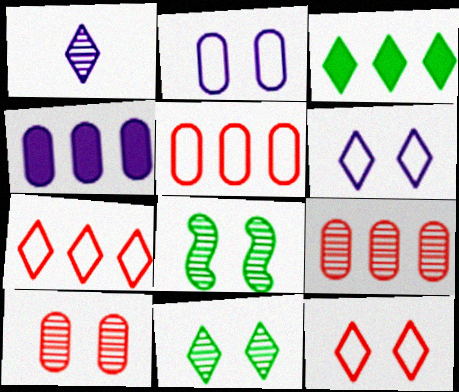[[1, 3, 12], 
[1, 8, 9]]